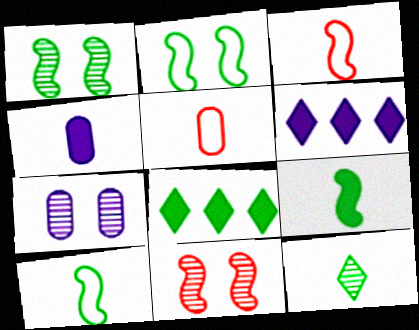[[1, 5, 6], 
[3, 4, 12], 
[3, 7, 8]]